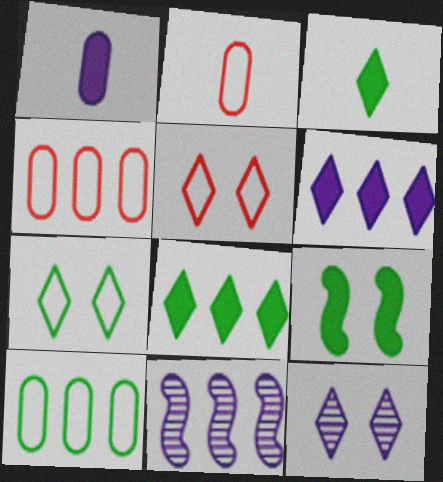[[4, 8, 11]]